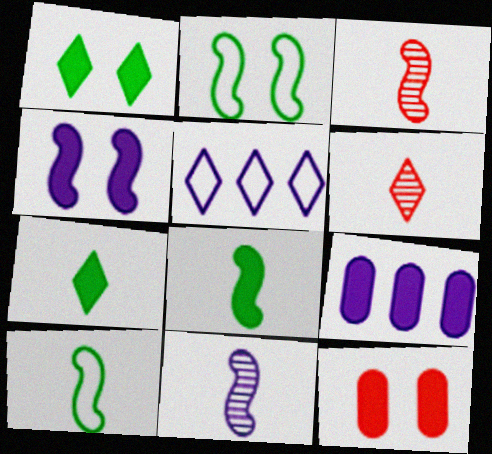[[1, 4, 12], 
[1, 5, 6], 
[2, 6, 9]]